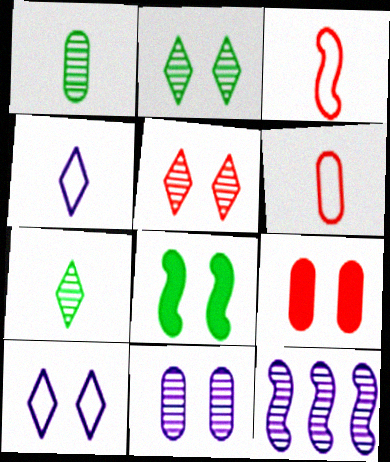[[1, 5, 12], 
[3, 8, 12]]